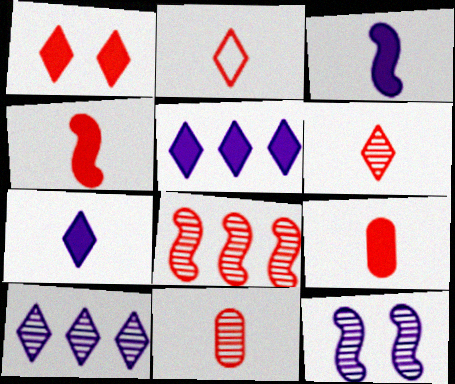[[2, 4, 11]]